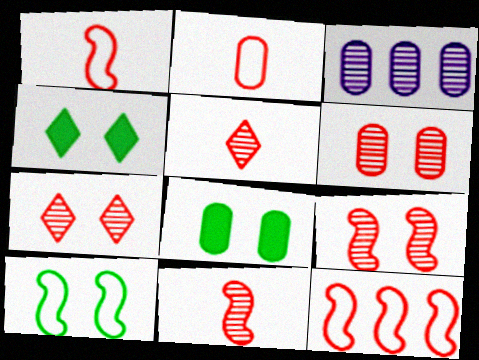[[1, 3, 4], 
[2, 3, 8], 
[6, 7, 9]]